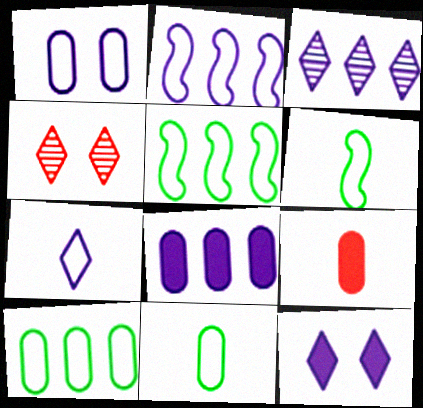[[1, 2, 7], 
[2, 3, 8], 
[3, 7, 12], 
[4, 6, 8]]